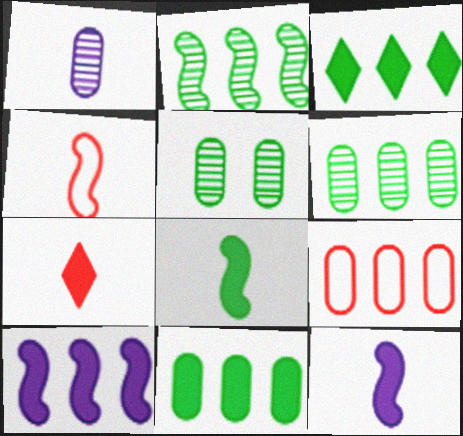[]